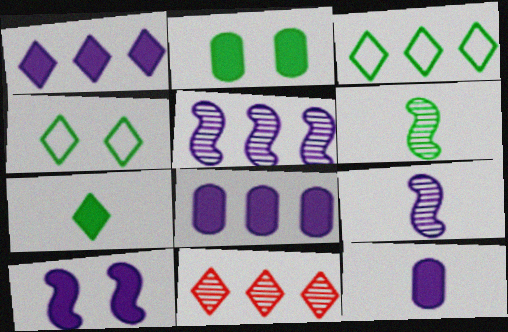[[1, 3, 11], 
[1, 10, 12], 
[2, 3, 6]]